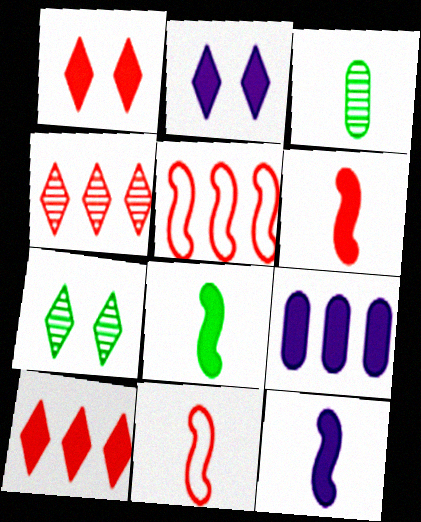[[1, 8, 9], 
[2, 3, 5], 
[2, 9, 12], 
[6, 8, 12], 
[7, 9, 11]]